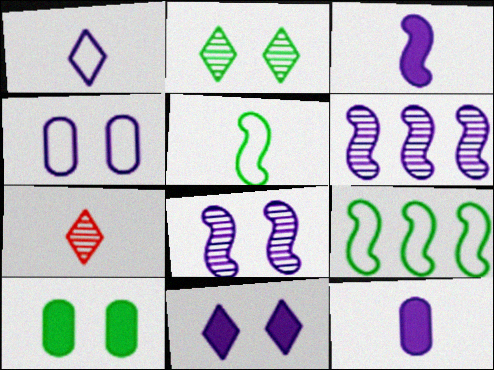[[4, 8, 11], 
[5, 7, 12]]